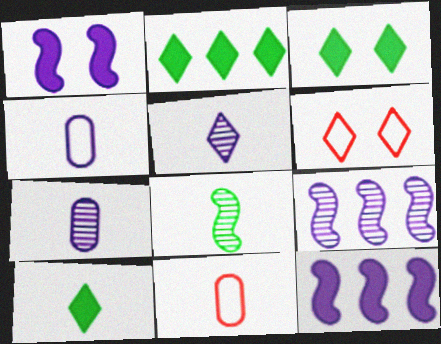[[2, 3, 10], 
[2, 5, 6], 
[3, 9, 11]]